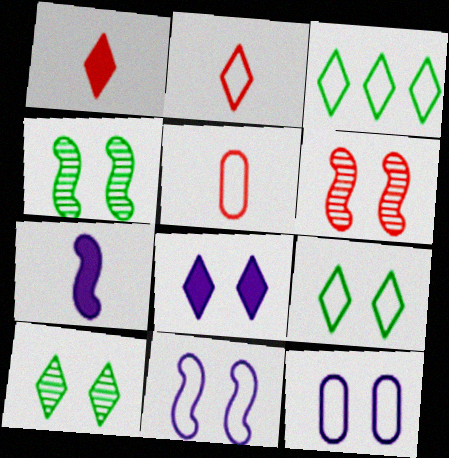[[3, 5, 11]]